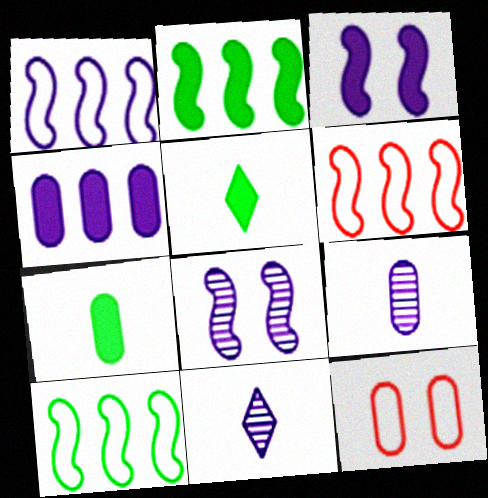[[1, 6, 10], 
[2, 11, 12]]